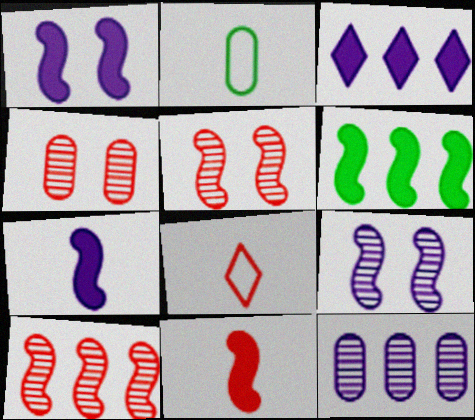[[1, 6, 11], 
[2, 3, 5]]